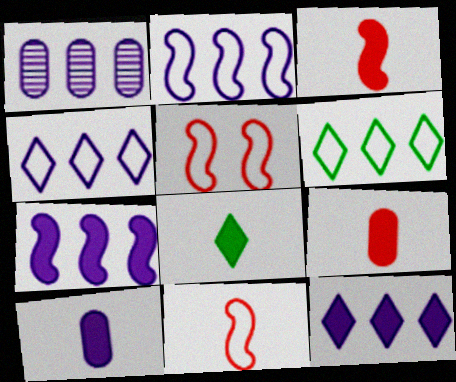[[1, 2, 12], 
[1, 4, 7], 
[1, 5, 8], 
[3, 8, 10]]